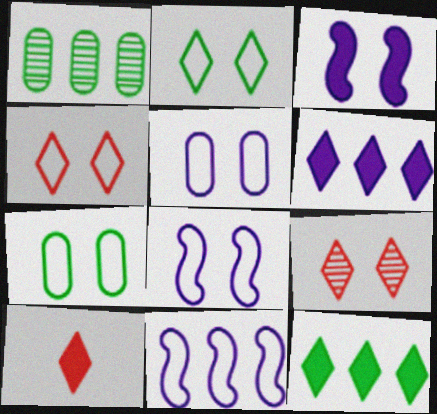[[1, 8, 10], 
[3, 7, 9], 
[4, 7, 8]]